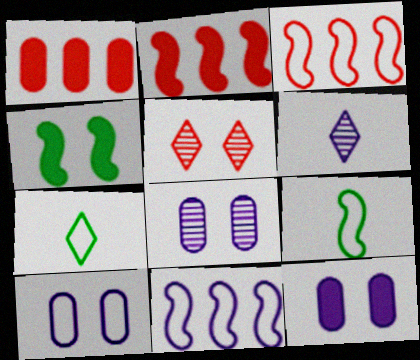[[2, 7, 8], 
[3, 7, 10], 
[4, 5, 10], 
[6, 11, 12], 
[8, 10, 12]]